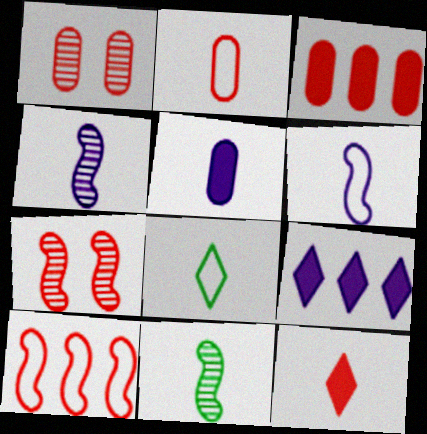[[1, 2, 3], 
[1, 10, 12], 
[2, 6, 8]]